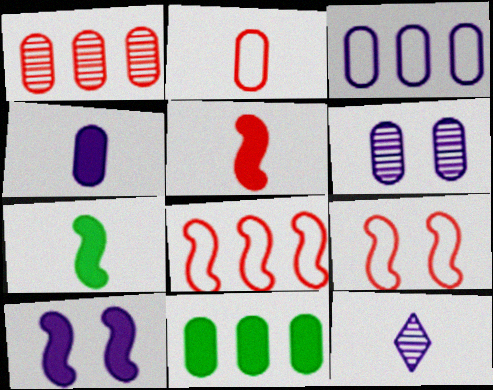[[1, 3, 11], 
[2, 6, 11], 
[2, 7, 12], 
[3, 4, 6], 
[3, 10, 12], 
[9, 11, 12]]